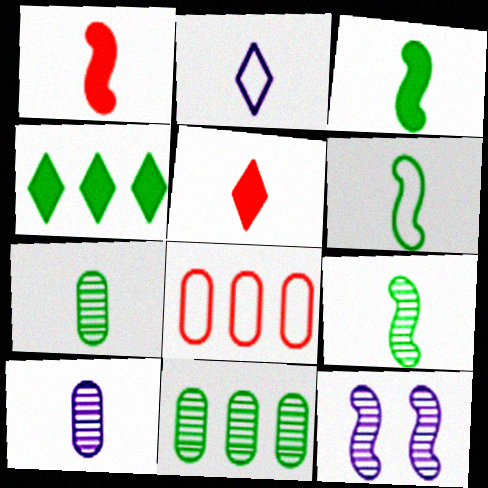[[1, 2, 7], 
[3, 6, 9], 
[5, 6, 10]]